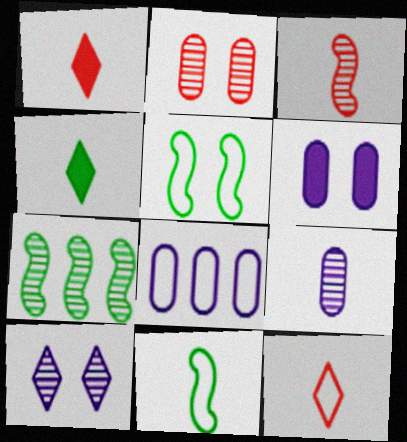[[1, 9, 11], 
[5, 8, 12], 
[6, 7, 12], 
[6, 8, 9]]